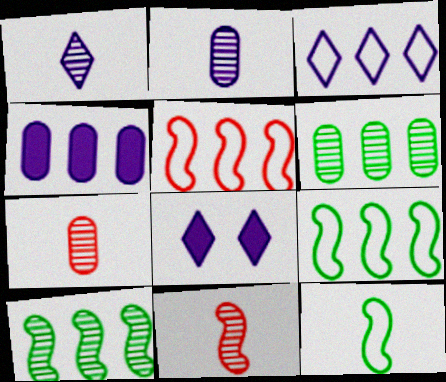[[1, 3, 8], 
[7, 8, 9]]